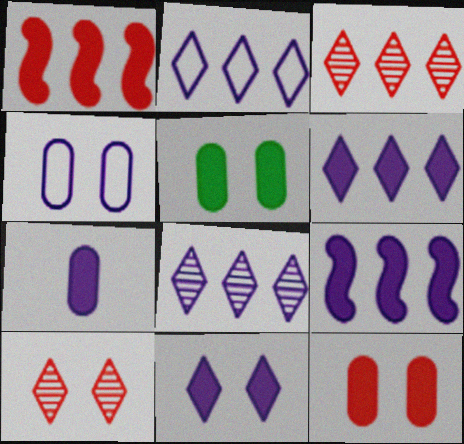[[2, 6, 8], 
[7, 9, 11]]